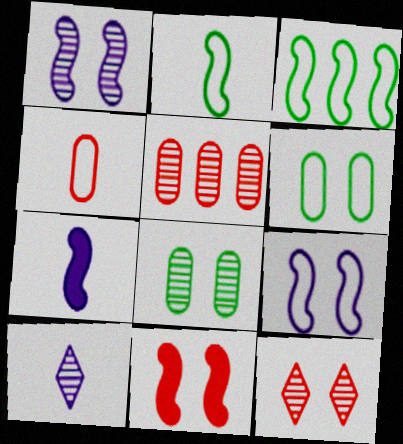[[1, 8, 12]]